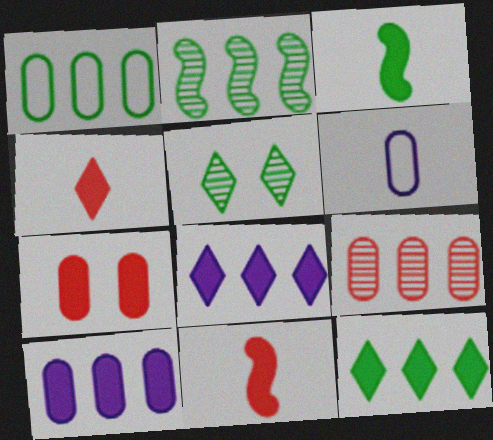[[1, 2, 12], 
[1, 3, 5], 
[1, 9, 10], 
[3, 7, 8]]